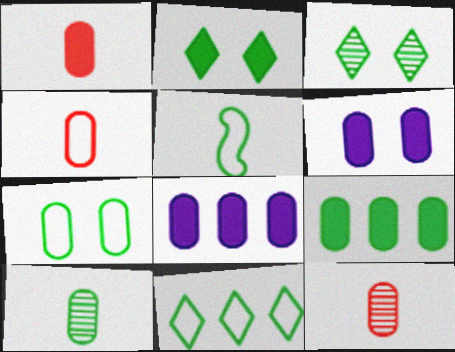[[1, 4, 12], 
[1, 6, 9], 
[3, 5, 9], 
[5, 7, 11], 
[7, 8, 12], 
[7, 9, 10]]